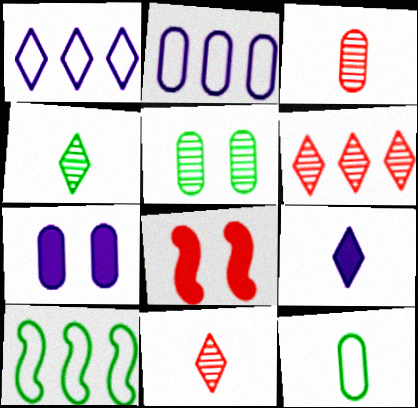[[2, 4, 8], 
[7, 10, 11]]